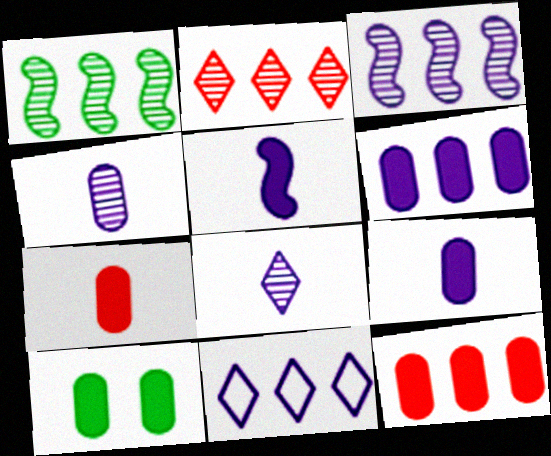[[1, 11, 12], 
[3, 6, 11], 
[6, 7, 10], 
[9, 10, 12]]